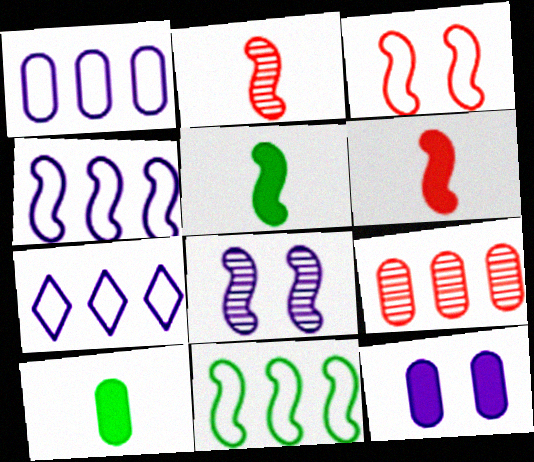[[1, 4, 7], 
[6, 8, 11]]